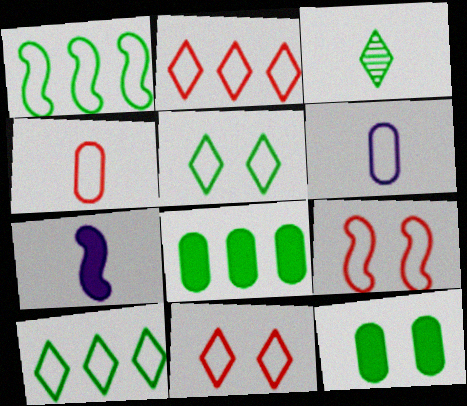[[1, 3, 12], 
[1, 6, 11], 
[2, 4, 9], 
[3, 4, 7], 
[6, 9, 10]]